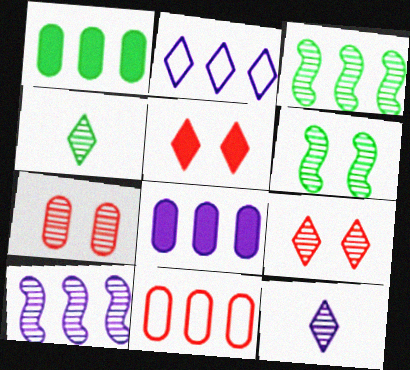[[2, 4, 5], 
[2, 8, 10], 
[3, 7, 12], 
[4, 7, 10]]